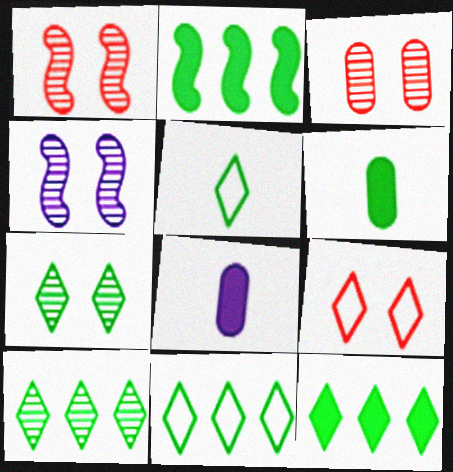[[1, 8, 11], 
[3, 4, 7], 
[5, 7, 12], 
[10, 11, 12]]